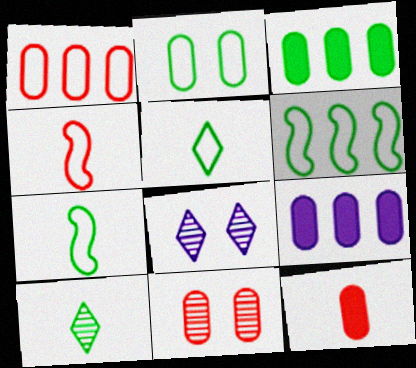[[1, 11, 12], 
[2, 5, 6], 
[3, 4, 8], 
[6, 8, 12]]